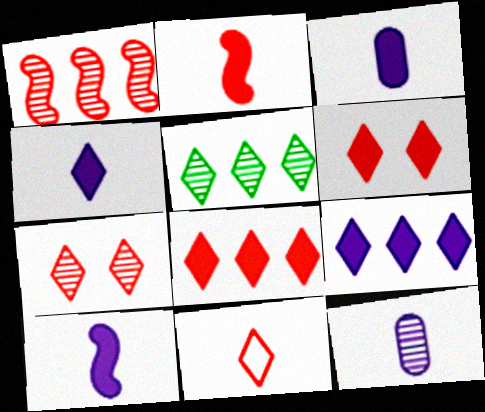[[3, 4, 10], 
[7, 8, 11]]